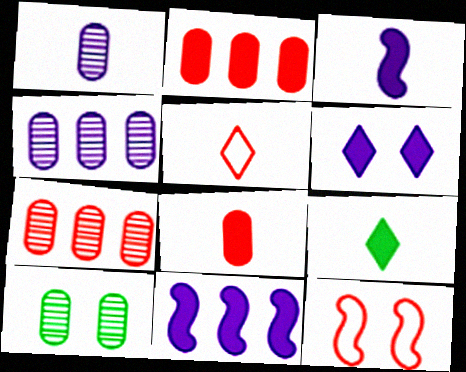[[1, 7, 10], 
[3, 8, 9], 
[4, 9, 12], 
[5, 10, 11], 
[6, 10, 12]]